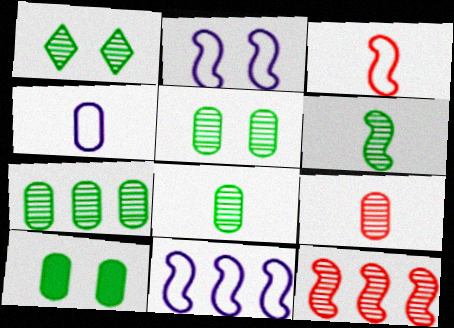[[1, 6, 7], 
[5, 7, 8]]